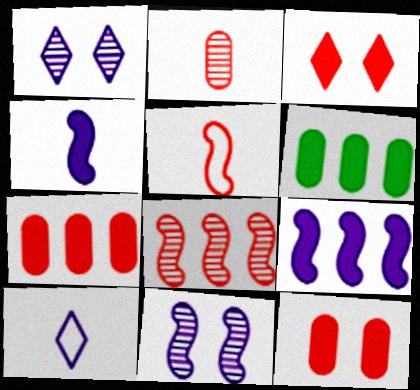[[1, 5, 6], 
[3, 4, 6]]